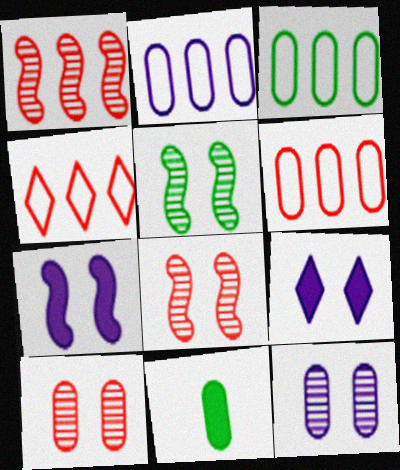[[2, 3, 6], 
[2, 10, 11], 
[6, 11, 12]]